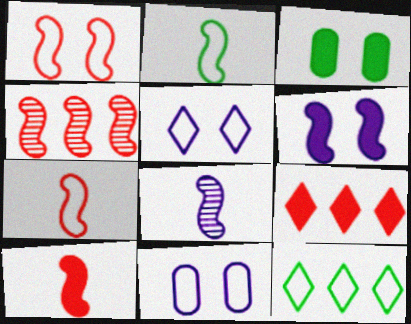[[1, 4, 10], 
[2, 4, 6], 
[2, 8, 10], 
[7, 11, 12]]